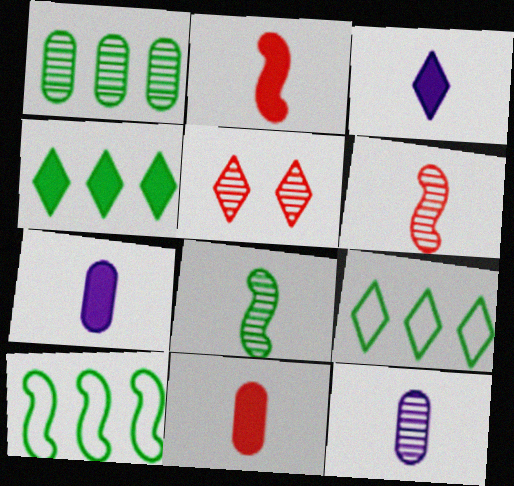[[1, 4, 10], 
[3, 5, 9], 
[5, 7, 10]]